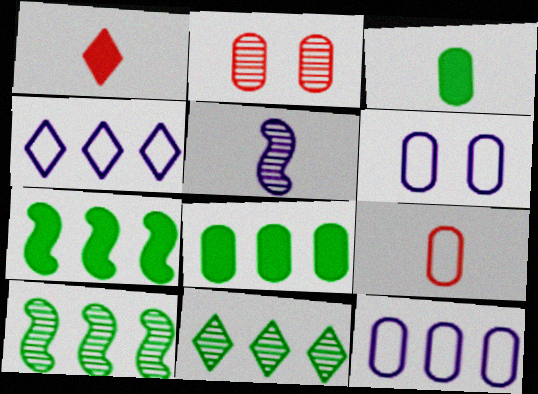[[1, 6, 10], 
[2, 3, 12], 
[2, 5, 11]]